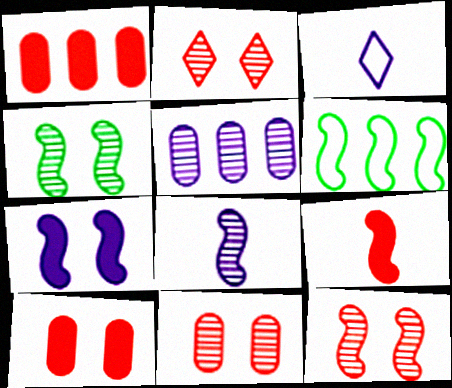[[1, 3, 4], 
[2, 11, 12], 
[3, 5, 7]]